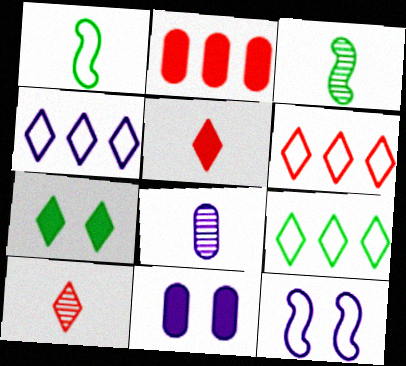[[1, 5, 8], 
[3, 6, 11], 
[3, 8, 10], 
[4, 6, 9], 
[4, 7, 10]]